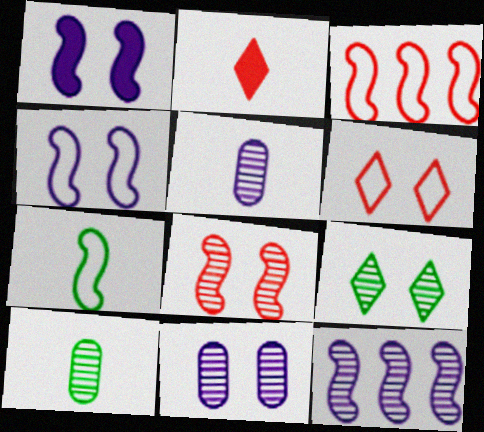[[2, 5, 7], 
[3, 4, 7], 
[8, 9, 11]]